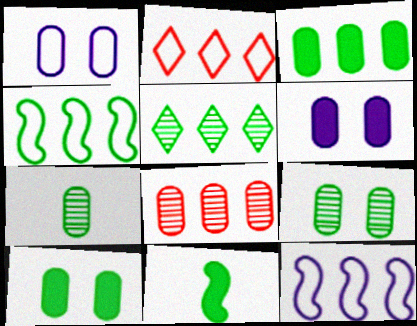[[3, 4, 5]]